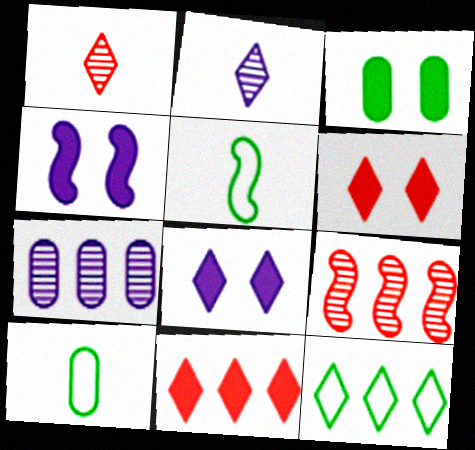[[1, 8, 12], 
[2, 6, 12], 
[3, 4, 6], 
[4, 5, 9], 
[5, 6, 7], 
[8, 9, 10]]